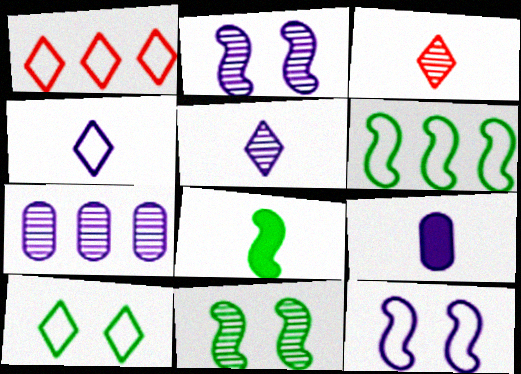[[1, 4, 10], 
[1, 9, 11], 
[2, 5, 7], 
[3, 7, 11], 
[6, 8, 11]]